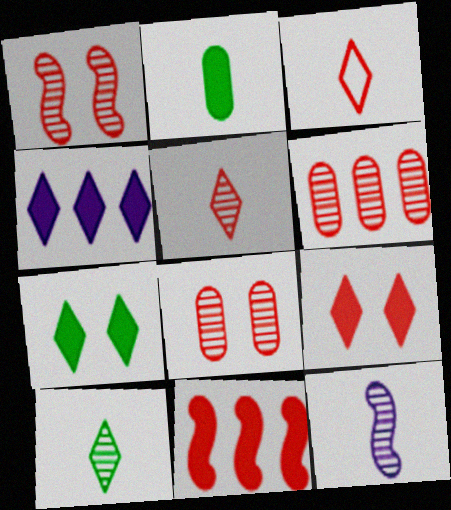[[1, 5, 6], 
[2, 3, 12], 
[3, 8, 11]]